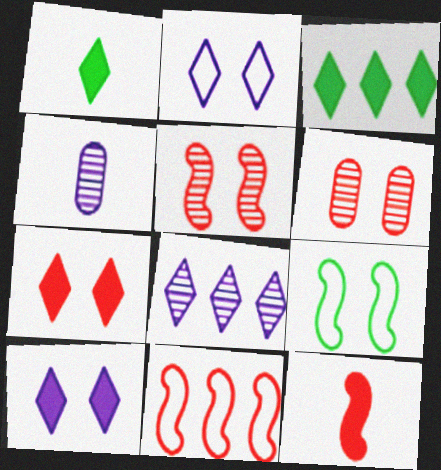[[5, 11, 12], 
[6, 9, 10]]